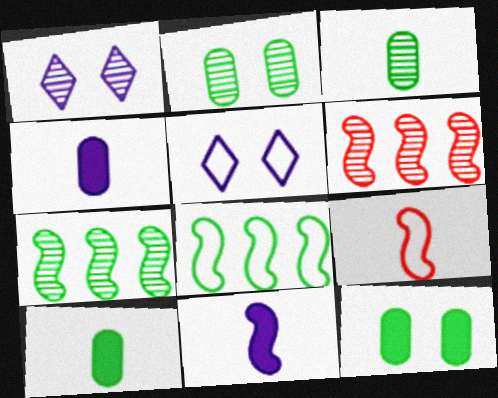[[1, 3, 6], 
[5, 6, 10]]